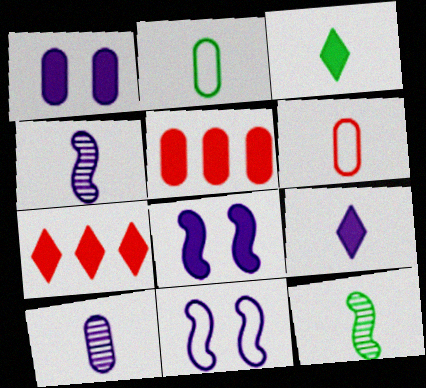[[2, 3, 12], 
[3, 4, 6], 
[3, 5, 8], 
[6, 9, 12]]